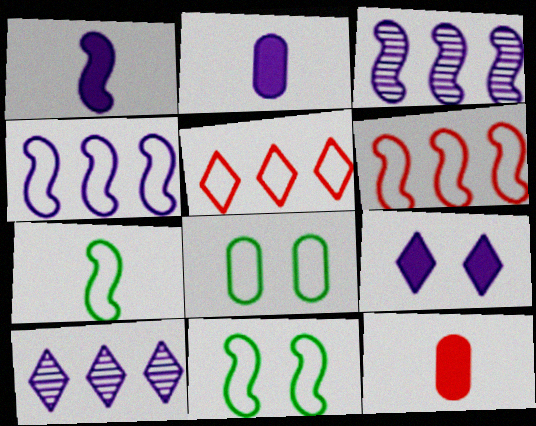[[10, 11, 12]]